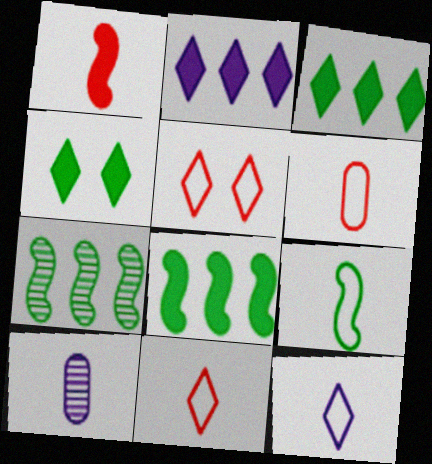[[5, 8, 10], 
[6, 9, 12]]